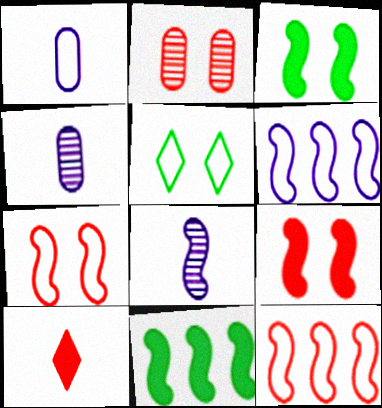[[1, 5, 12], 
[2, 10, 12], 
[3, 8, 12], 
[7, 8, 11]]